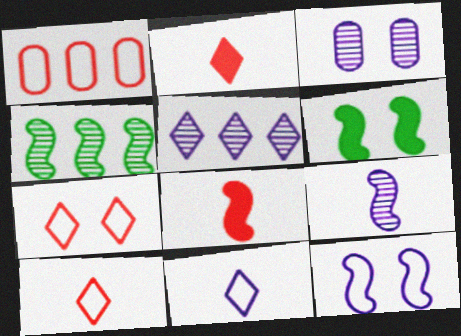[[3, 5, 9], 
[3, 6, 7], 
[4, 8, 12]]